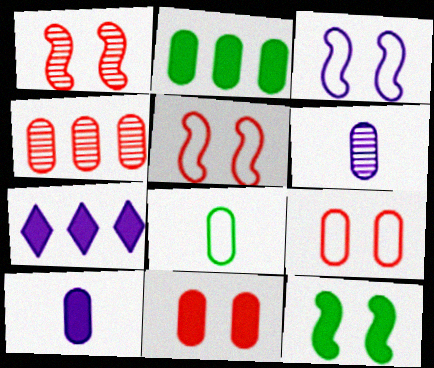[[1, 3, 12], 
[1, 7, 8], 
[2, 6, 9], 
[2, 10, 11], 
[3, 6, 7]]